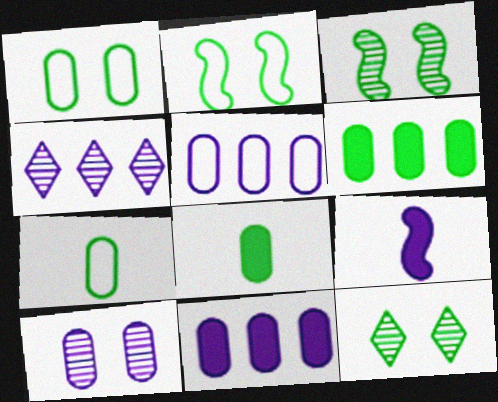[]